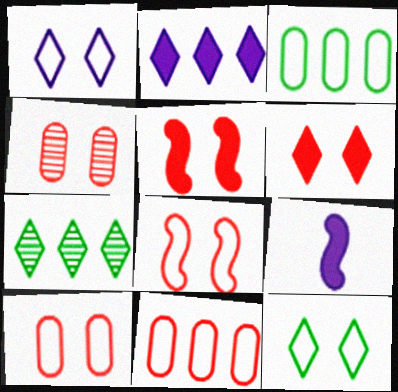[[4, 6, 8], 
[7, 9, 10]]